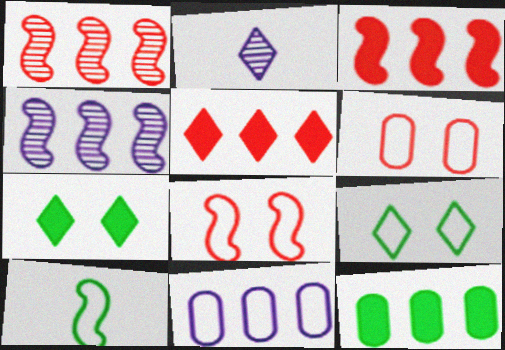[[2, 5, 9], 
[2, 8, 12]]